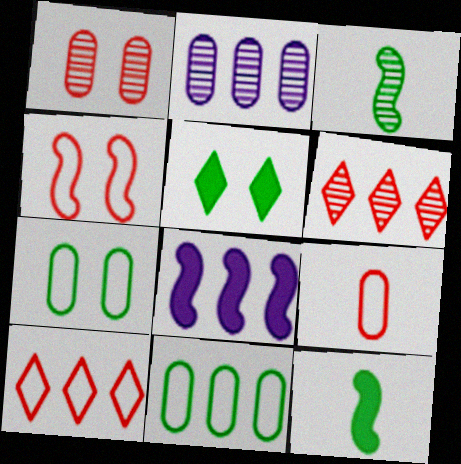[[3, 4, 8], 
[3, 5, 11], 
[4, 9, 10], 
[6, 8, 11]]